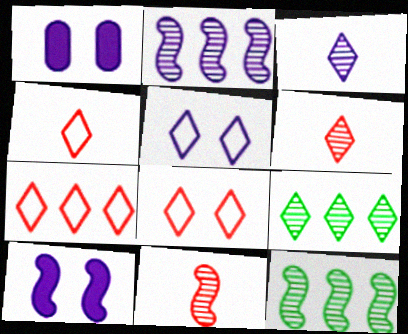[[1, 4, 12], 
[4, 7, 8]]